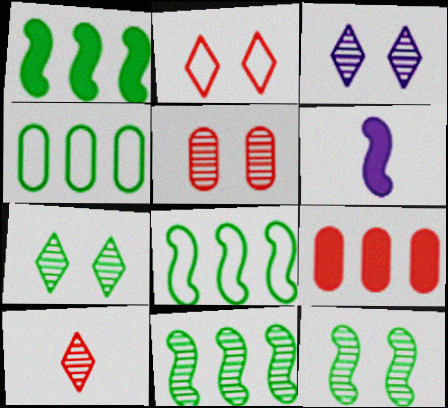[[1, 8, 11], 
[3, 5, 12]]